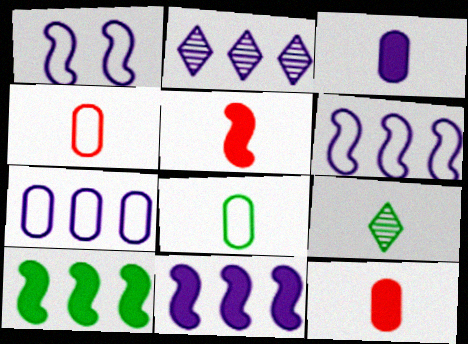[[1, 2, 3], 
[2, 7, 11]]